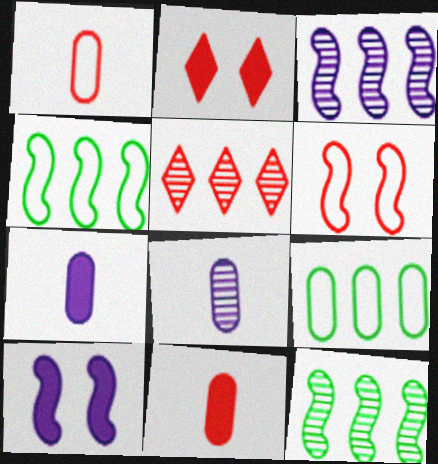[[2, 4, 8], 
[5, 6, 11]]